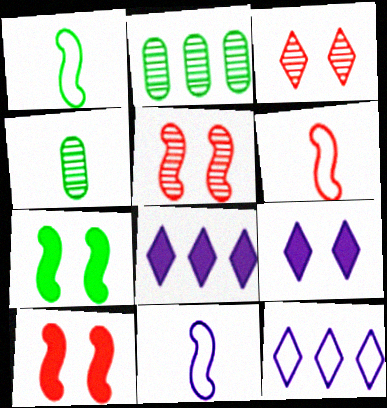[[1, 6, 11], 
[2, 6, 9], 
[4, 10, 12]]